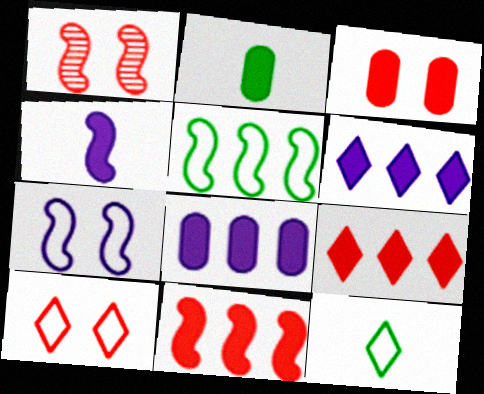[[1, 3, 10], 
[1, 4, 5], 
[1, 8, 12], 
[2, 3, 8]]